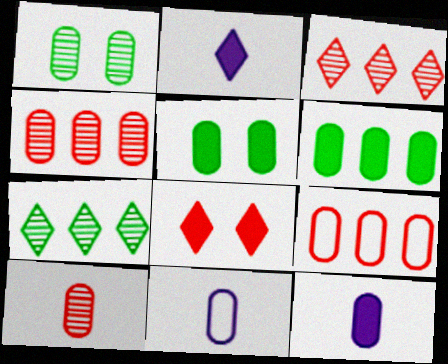[[1, 9, 12], 
[4, 5, 11]]